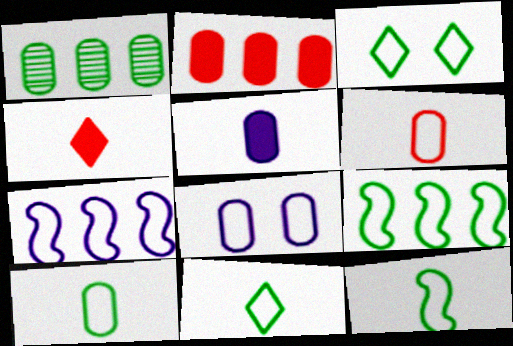[[3, 6, 7], 
[3, 9, 10], 
[10, 11, 12]]